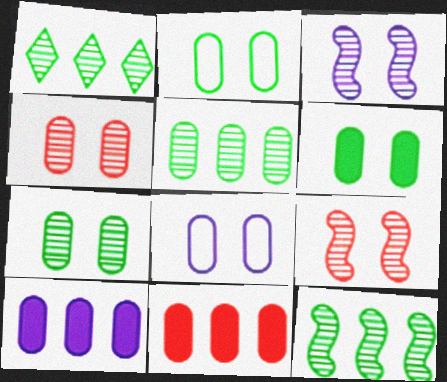[[1, 5, 12], 
[2, 6, 7], 
[4, 6, 8]]